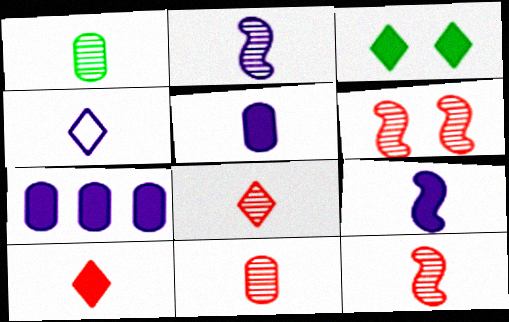[[1, 2, 8], 
[2, 4, 5], 
[8, 11, 12]]